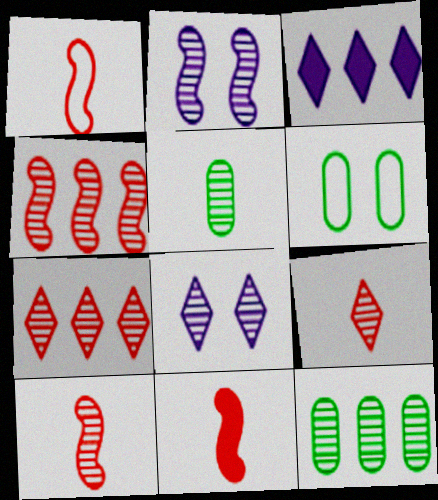[[1, 10, 11], 
[2, 5, 7], 
[2, 9, 12], 
[3, 6, 10], 
[4, 5, 8], 
[8, 10, 12]]